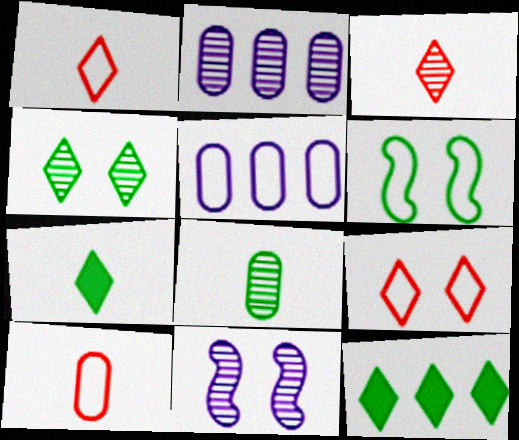[[1, 5, 6], 
[6, 8, 12], 
[10, 11, 12]]